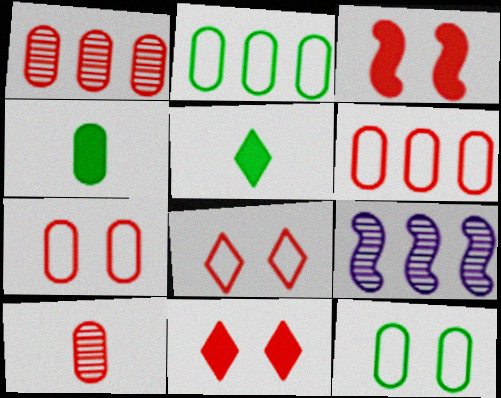[[4, 8, 9], 
[5, 7, 9]]